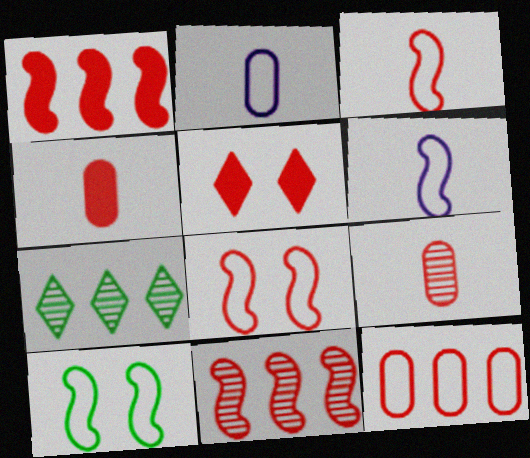[[1, 4, 5]]